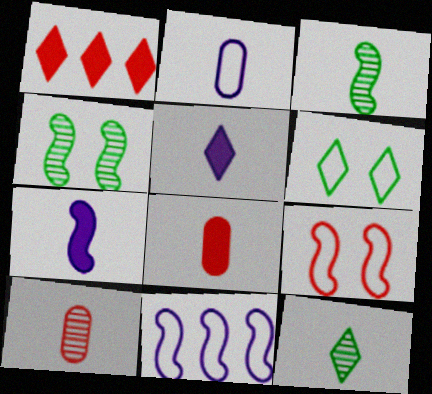[[1, 2, 4], 
[1, 9, 10]]